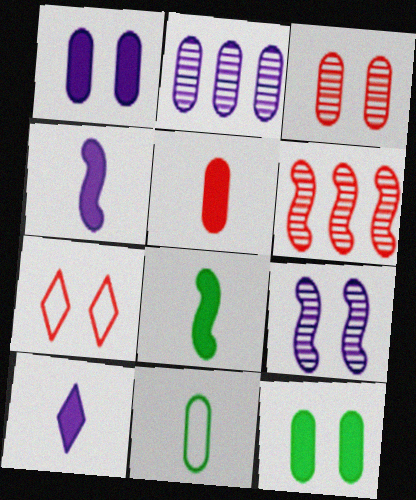[[2, 7, 8], 
[5, 6, 7], 
[5, 8, 10], 
[7, 9, 12]]